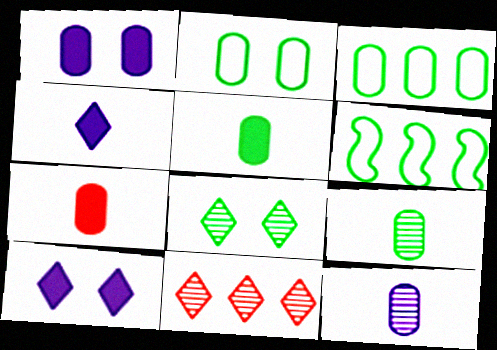[[5, 6, 8]]